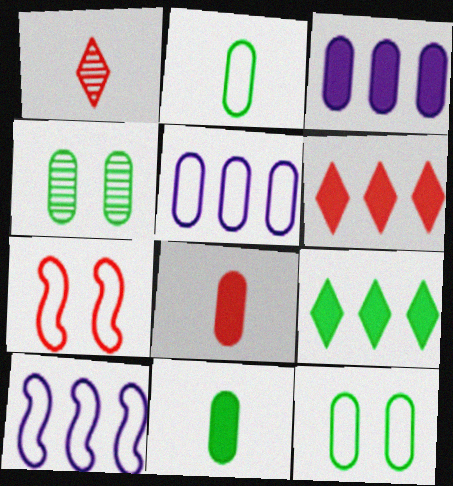[[4, 5, 8]]